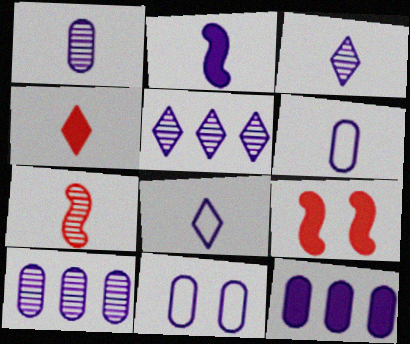[[1, 2, 8], 
[1, 11, 12], 
[2, 3, 6], 
[2, 5, 11]]